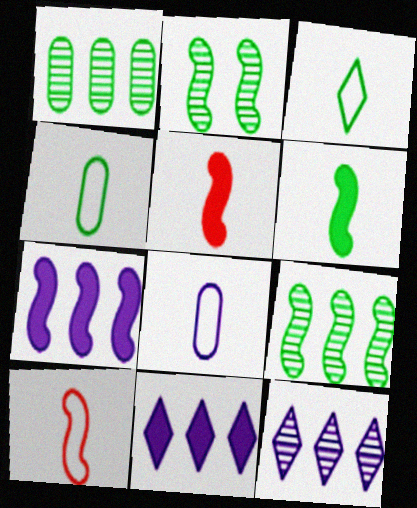[[2, 7, 10], 
[3, 8, 10]]